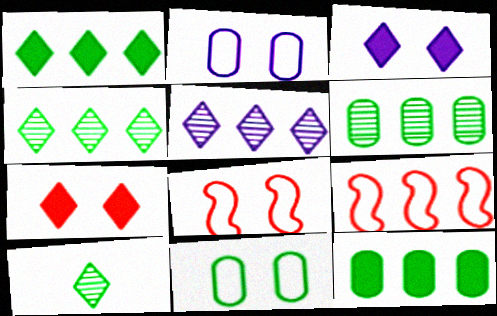[[5, 9, 12]]